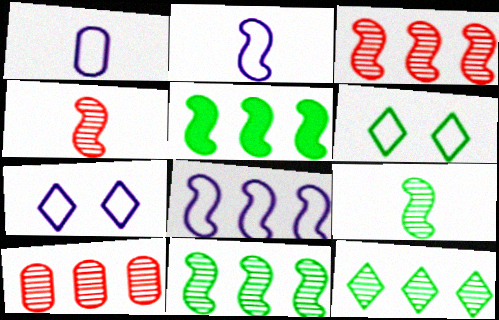[[1, 7, 8], 
[3, 5, 8]]